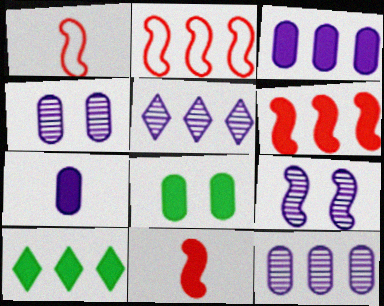[[1, 4, 10], 
[1, 5, 8], 
[2, 10, 12], 
[3, 6, 10]]